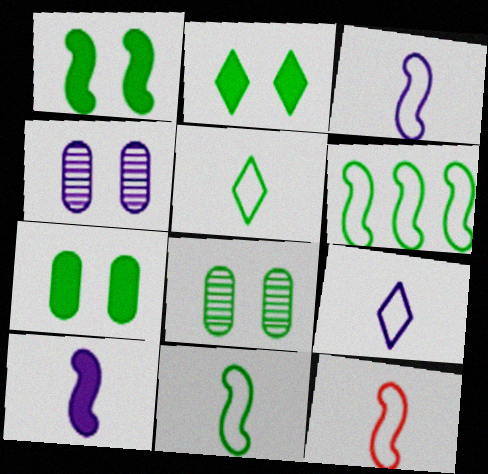[[1, 2, 7], 
[3, 11, 12]]